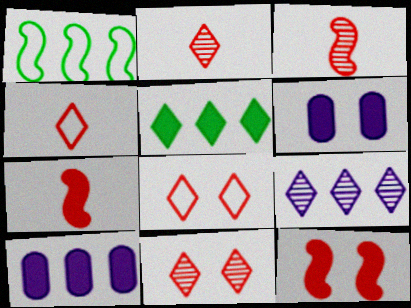[[1, 2, 6], 
[5, 6, 7]]